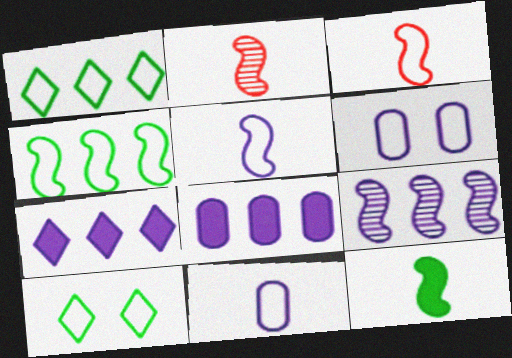[[1, 3, 6], 
[2, 5, 12], 
[2, 8, 10]]